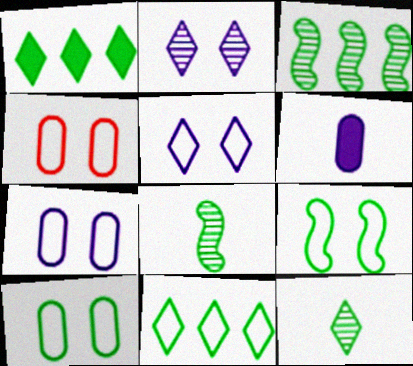[[1, 8, 10], 
[4, 5, 9], 
[4, 7, 10]]